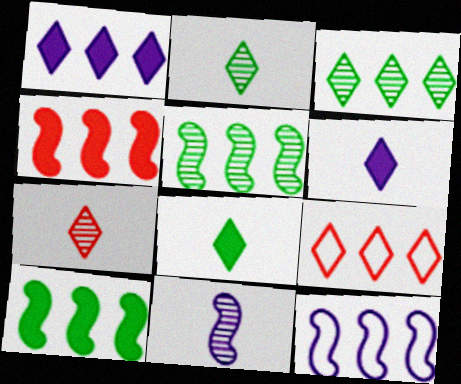[[1, 3, 9], 
[4, 5, 12]]